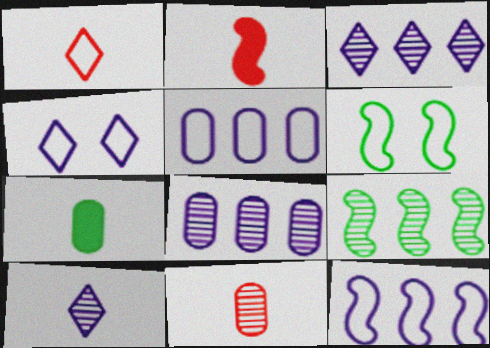[[1, 2, 11], 
[1, 5, 6]]